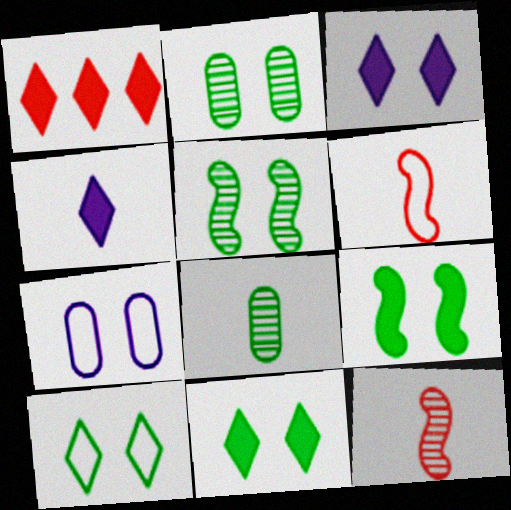[[1, 4, 11], 
[2, 9, 10], 
[4, 6, 8]]